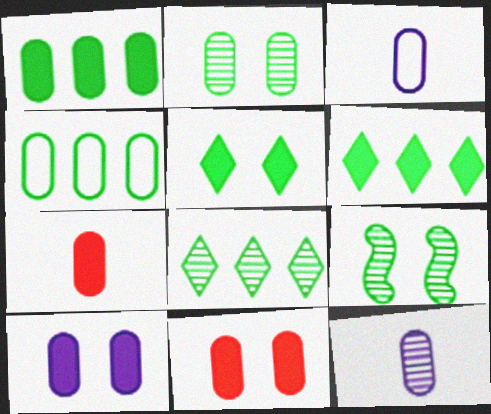[[1, 7, 10], 
[4, 11, 12]]